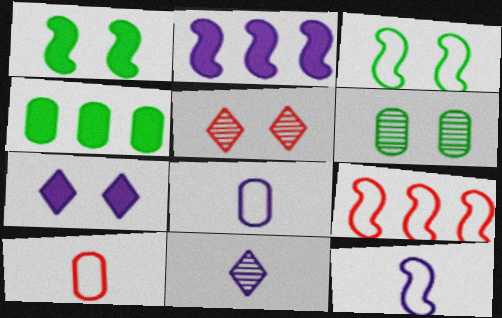[[3, 9, 12], 
[4, 5, 12]]